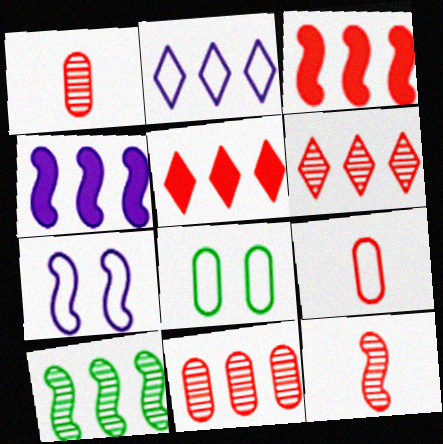[]